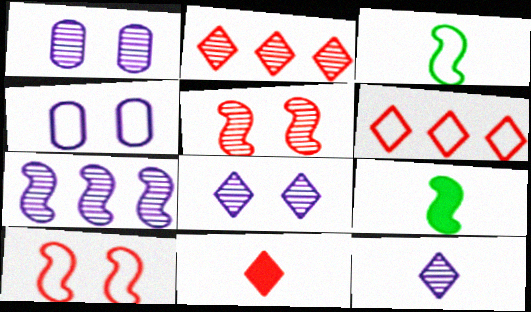[[1, 6, 9], 
[1, 7, 12], 
[2, 4, 9], 
[3, 4, 6], 
[7, 9, 10]]